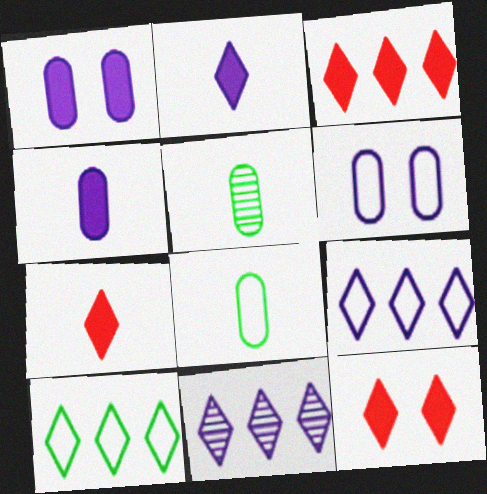[[3, 7, 12], 
[3, 10, 11]]